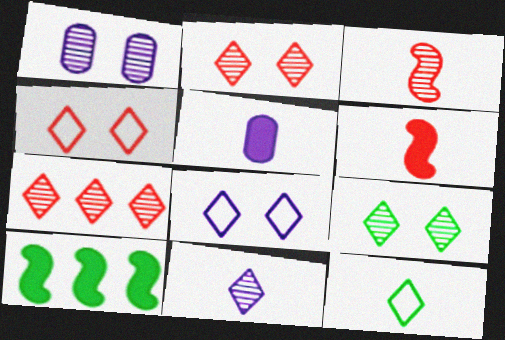[[3, 5, 12], 
[7, 9, 11]]